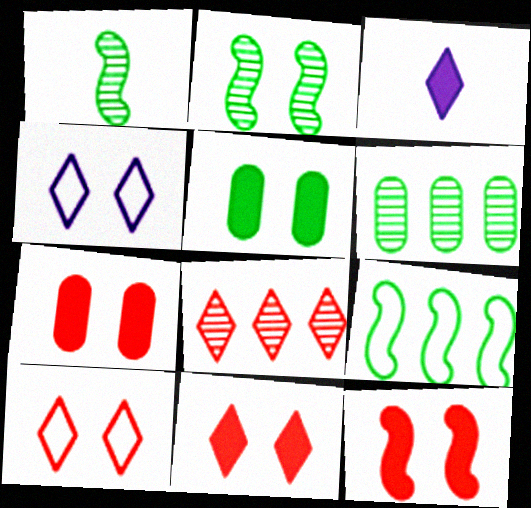[[2, 4, 7], 
[7, 11, 12]]